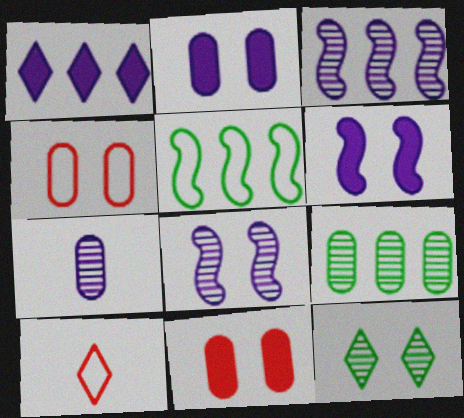[[1, 10, 12], 
[4, 6, 12], 
[6, 9, 10]]